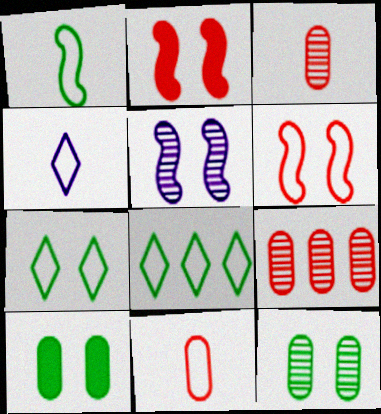[[1, 4, 11]]